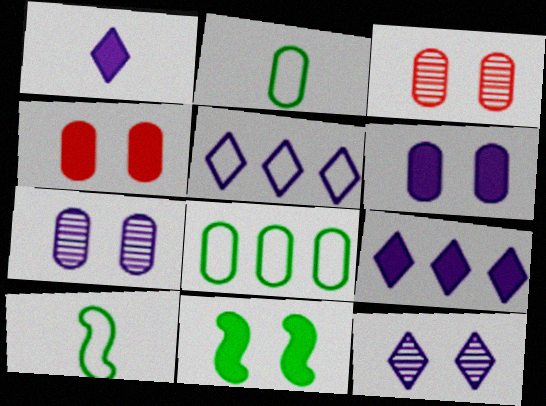[[1, 5, 12], 
[3, 9, 10]]